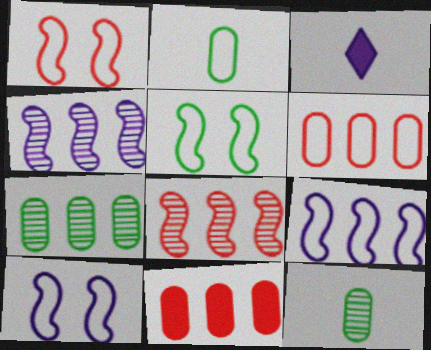[[1, 3, 7], 
[1, 5, 10]]